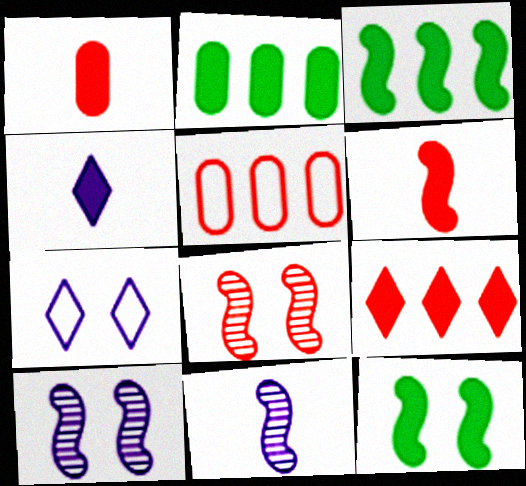[]